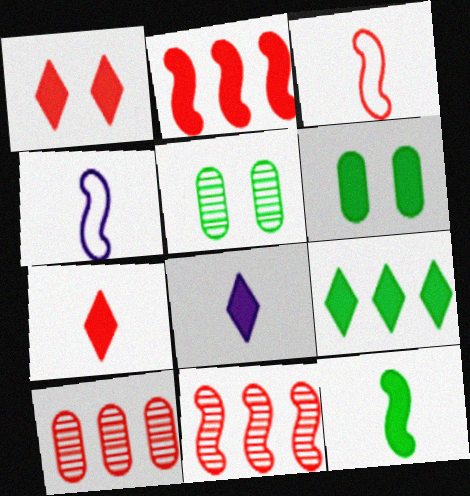[[1, 3, 10], 
[1, 8, 9], 
[2, 6, 8], 
[6, 9, 12]]